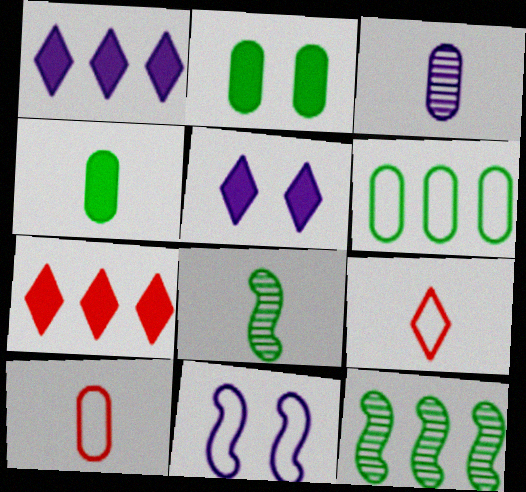[[1, 3, 11], 
[3, 4, 10], 
[5, 10, 12], 
[6, 9, 11]]